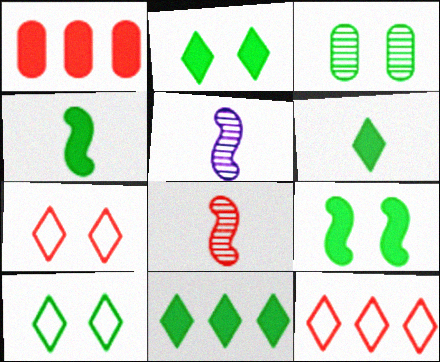[[1, 5, 10], 
[1, 7, 8], 
[2, 6, 11], 
[3, 9, 10]]